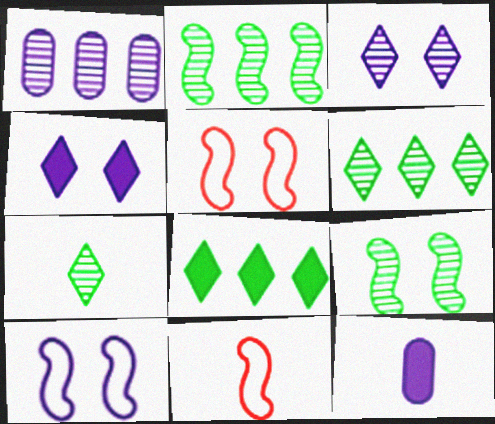[[5, 6, 12], 
[7, 11, 12]]